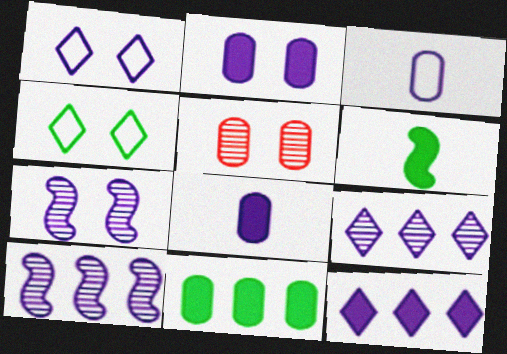[[1, 2, 7], 
[1, 8, 10], 
[3, 5, 11], 
[3, 7, 12]]